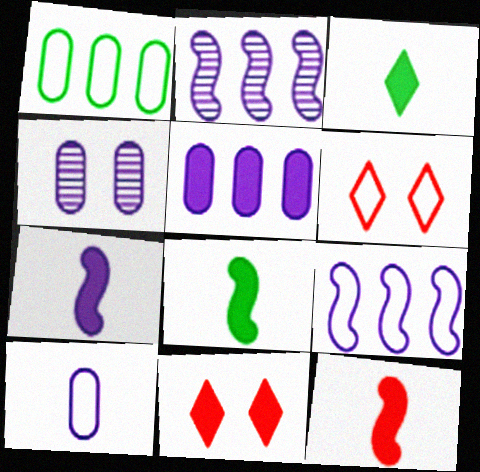[[4, 5, 10], 
[5, 8, 11], 
[7, 8, 12]]